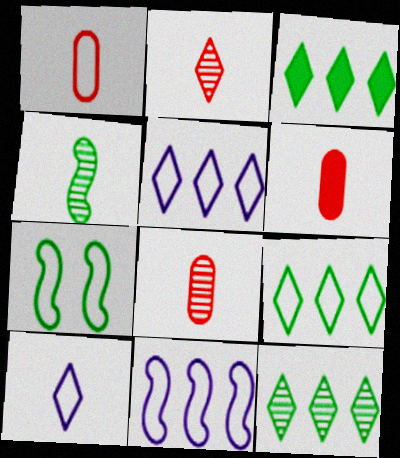[[1, 5, 7], 
[1, 6, 8], 
[3, 9, 12], 
[4, 6, 10]]